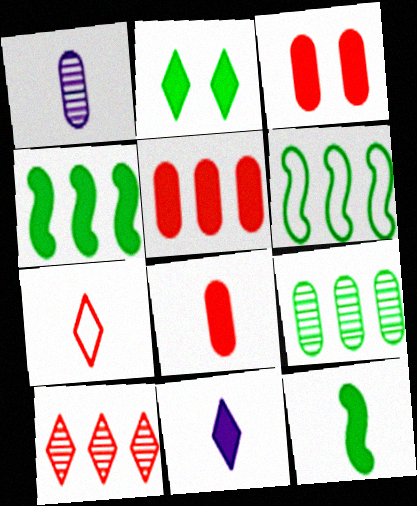[[1, 7, 12], 
[3, 4, 11], 
[3, 5, 8], 
[8, 11, 12]]